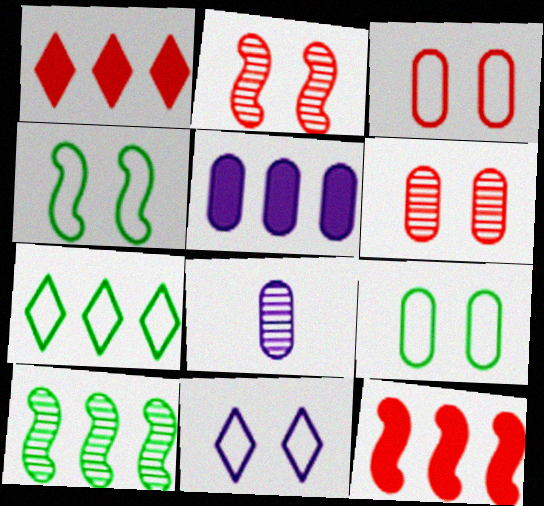[[1, 4, 8], 
[3, 4, 11]]